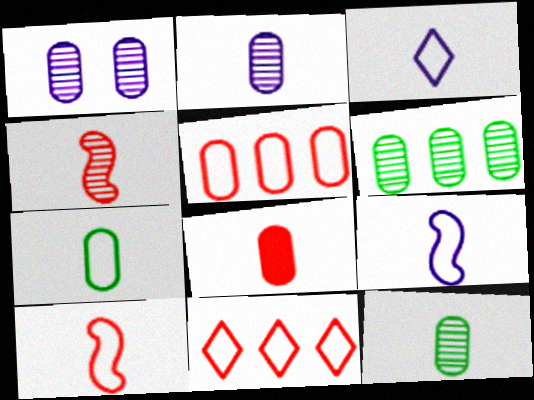[[2, 7, 8], 
[3, 7, 10]]